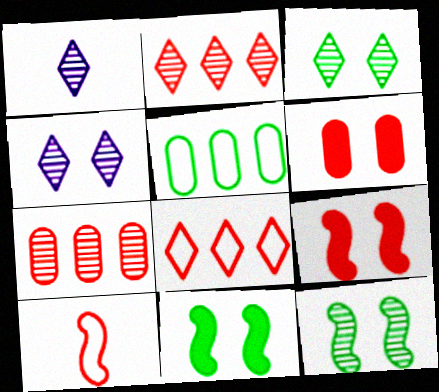[[1, 2, 3], 
[1, 5, 9], 
[1, 7, 12], 
[2, 6, 10]]